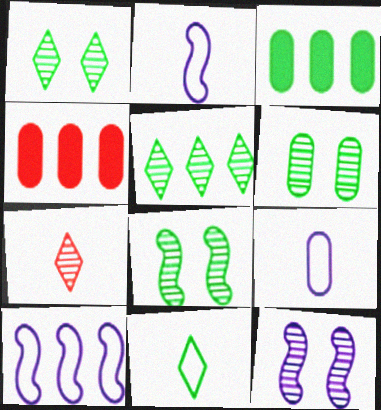[[1, 2, 4], 
[1, 6, 8], 
[3, 8, 11], 
[4, 5, 10], 
[4, 6, 9], 
[4, 11, 12]]